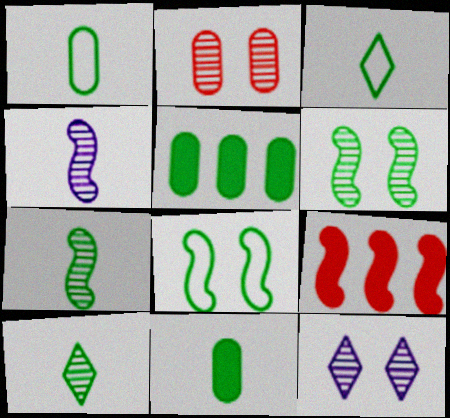[[1, 9, 12], 
[2, 6, 12], 
[3, 5, 6], 
[3, 7, 11], 
[4, 8, 9], 
[5, 8, 10]]